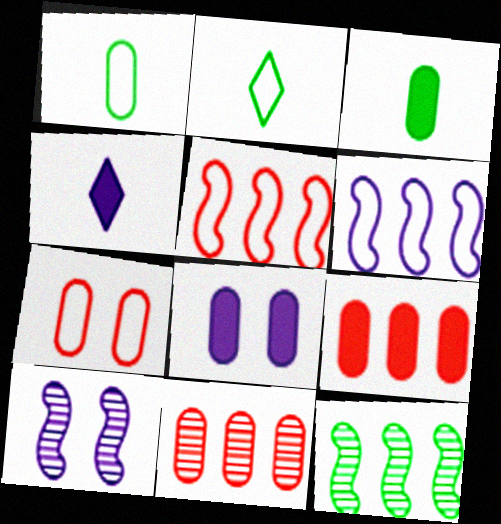[[1, 8, 11], 
[2, 6, 7], 
[2, 9, 10], 
[3, 8, 9], 
[4, 7, 12]]